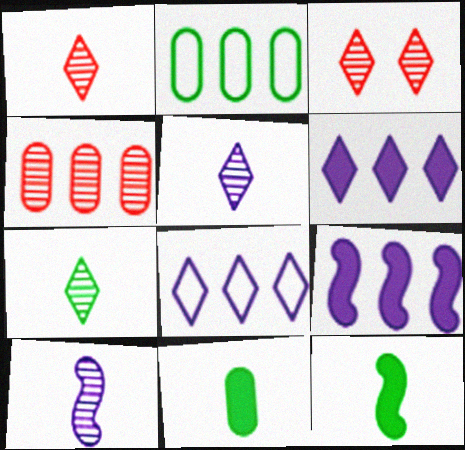[[1, 5, 7]]